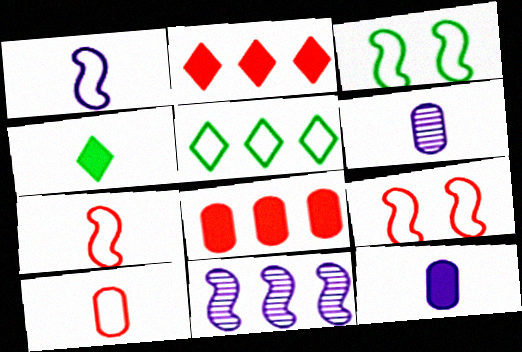[[2, 3, 6], 
[4, 6, 7], 
[5, 8, 11]]